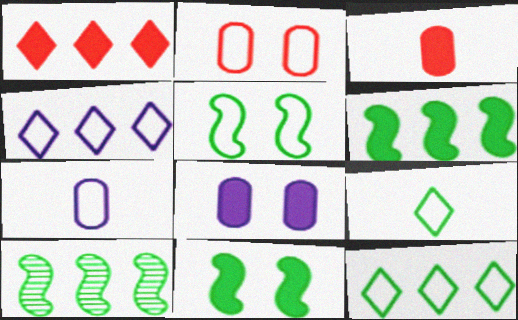[]